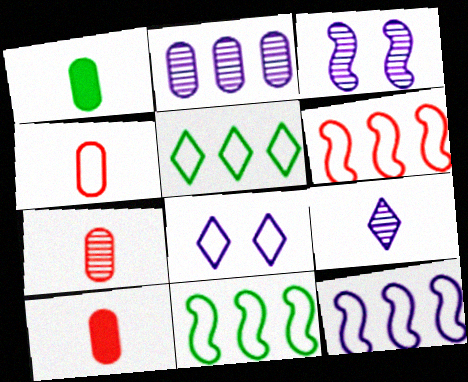[[2, 3, 9], 
[3, 5, 10], 
[4, 7, 10], 
[4, 8, 11], 
[6, 11, 12]]